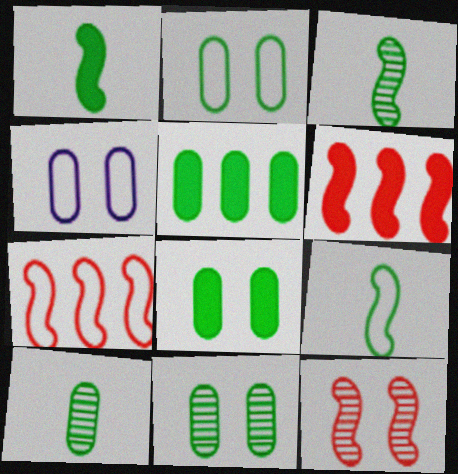[[1, 3, 9], 
[2, 5, 10], 
[2, 8, 11]]